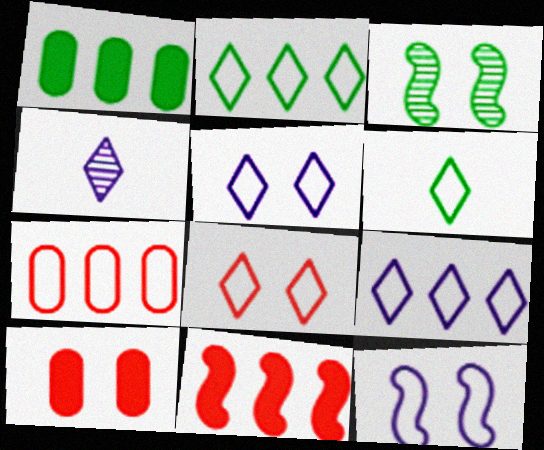[[1, 3, 6], 
[3, 5, 10], 
[6, 7, 12], 
[6, 8, 9]]